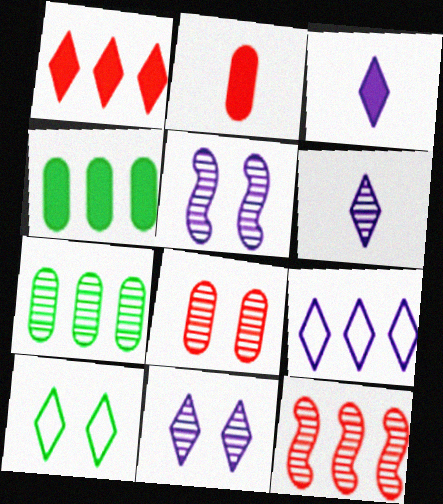[[1, 6, 10], 
[3, 9, 11], 
[4, 9, 12]]